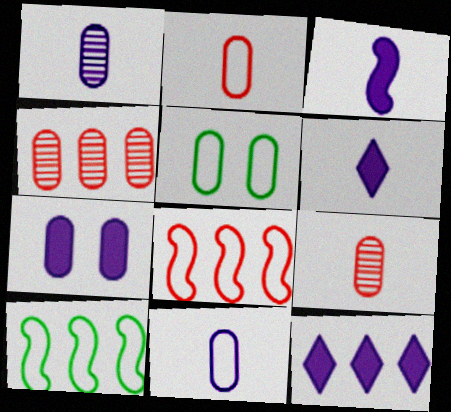[[3, 7, 12], 
[4, 10, 12]]